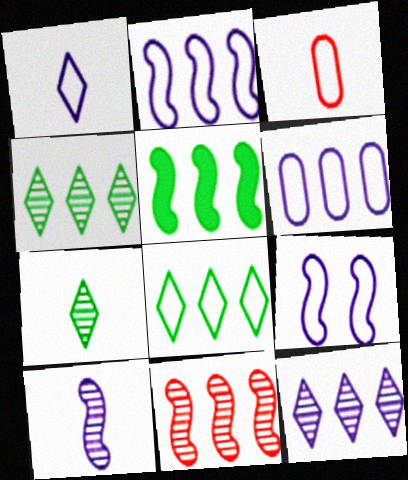[[1, 6, 9], 
[2, 5, 11], 
[3, 8, 9]]